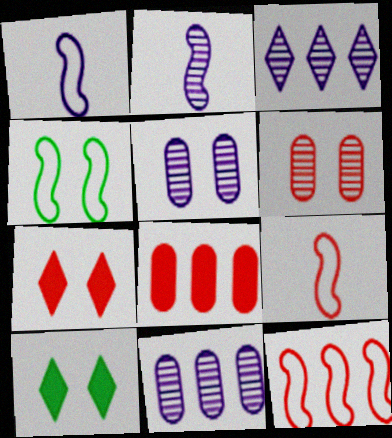[[1, 4, 12], 
[2, 3, 5], 
[4, 5, 7], 
[9, 10, 11]]